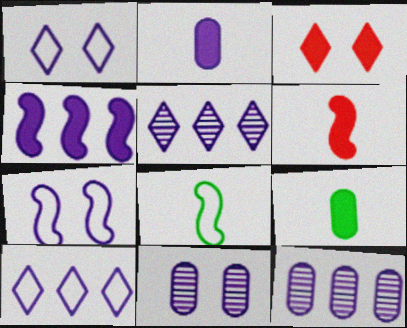[[2, 5, 7], 
[3, 4, 9], 
[3, 8, 12], 
[4, 10, 12]]